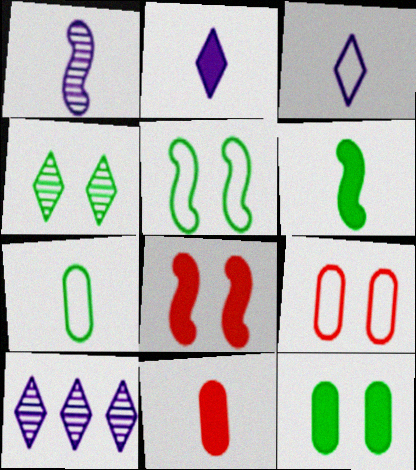[[2, 6, 11], 
[4, 5, 12], 
[5, 10, 11], 
[6, 9, 10], 
[7, 8, 10]]